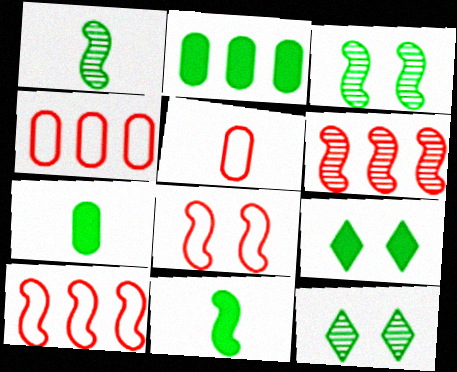[[2, 9, 11]]